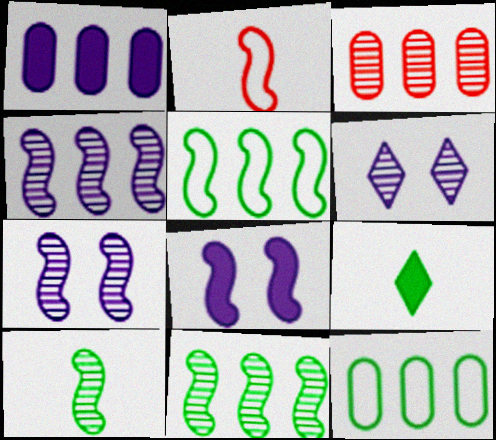[[1, 3, 12], 
[2, 8, 11], 
[3, 6, 10]]